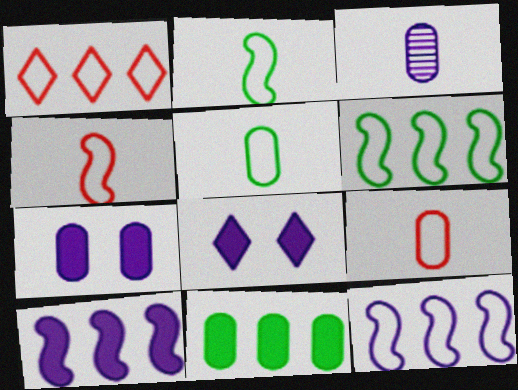[[3, 8, 12]]